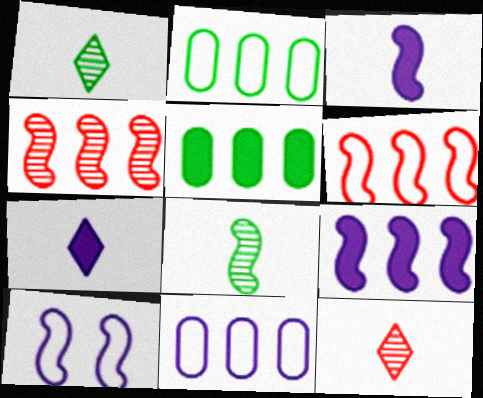[[5, 10, 12]]